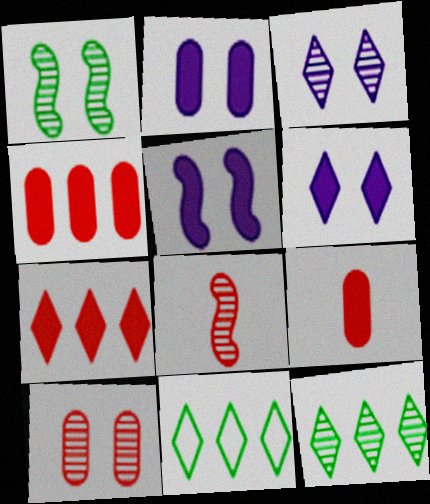[[1, 3, 10], 
[2, 5, 6], 
[2, 8, 11]]